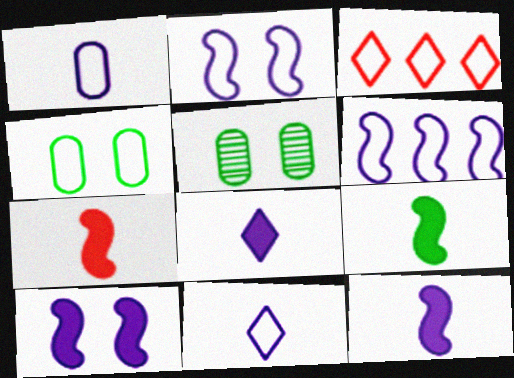[[3, 5, 12], 
[7, 9, 12]]